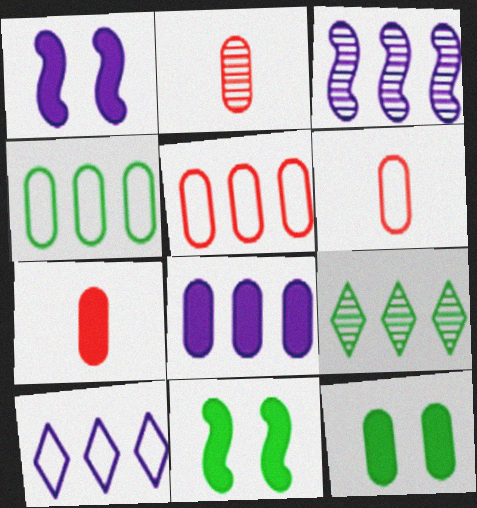[[1, 6, 9], 
[2, 6, 7], 
[2, 10, 11], 
[3, 8, 10], 
[7, 8, 12]]